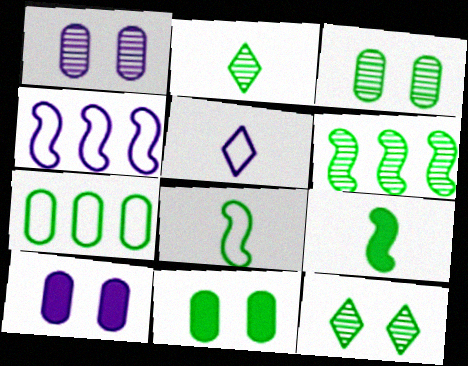[[2, 3, 6], 
[7, 9, 12]]